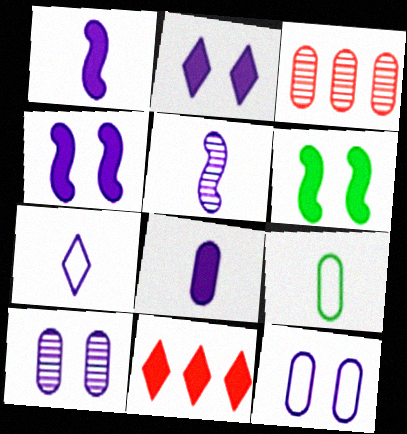[[3, 6, 7], 
[5, 7, 8], 
[6, 8, 11]]